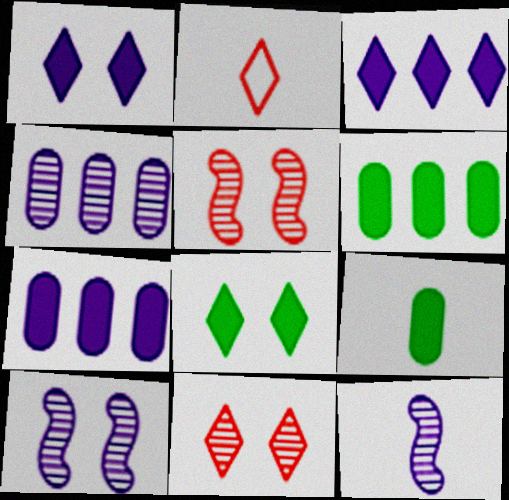[[2, 6, 10], 
[2, 9, 12]]